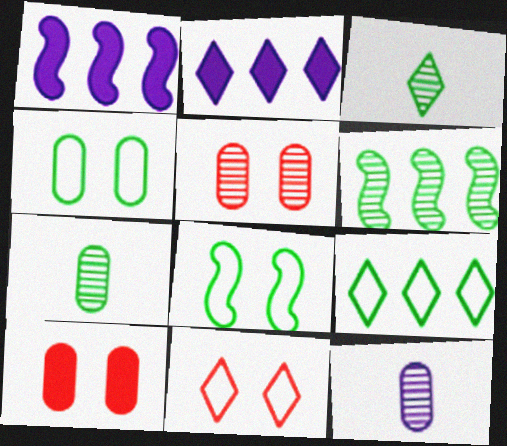[[1, 7, 11], 
[2, 3, 11]]